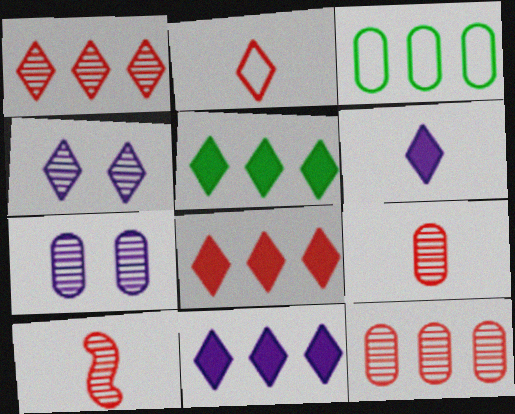[[2, 4, 5], 
[5, 8, 11]]